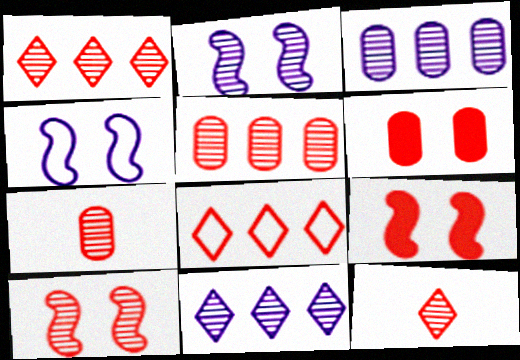[[1, 7, 10], 
[5, 10, 12], 
[7, 8, 9]]